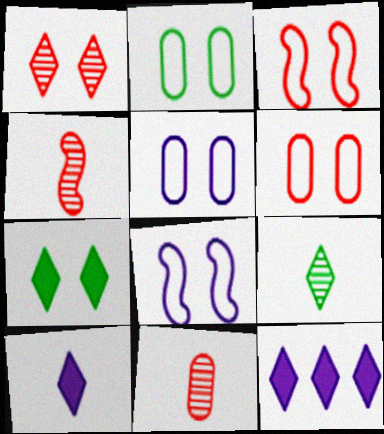[[2, 4, 12], 
[2, 5, 6]]